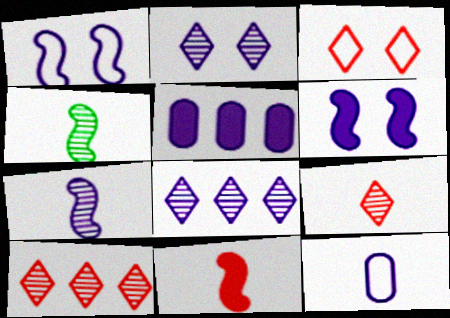[[3, 4, 5], 
[6, 8, 12]]